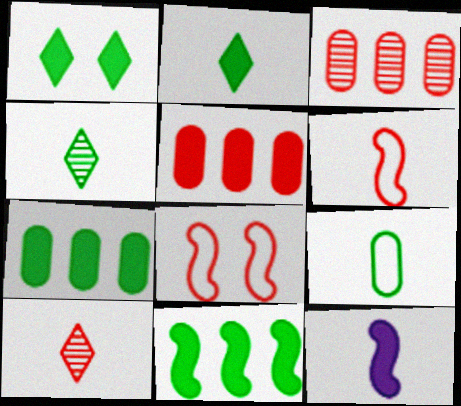[[1, 5, 12], 
[5, 8, 10], 
[9, 10, 12]]